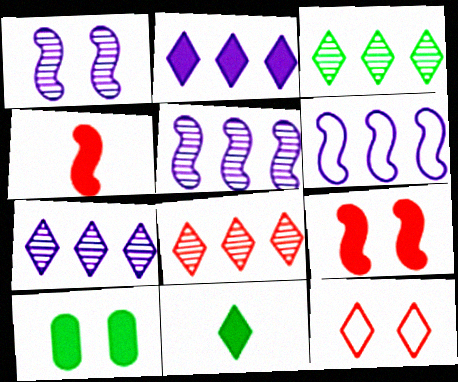[[1, 10, 12], 
[2, 4, 10], 
[3, 7, 8], 
[7, 11, 12]]